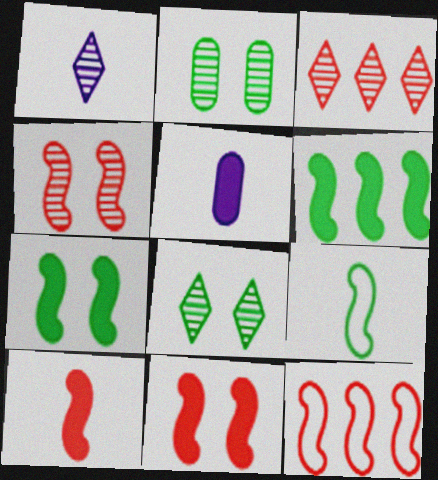[[1, 3, 8], 
[4, 10, 12], 
[5, 8, 12]]